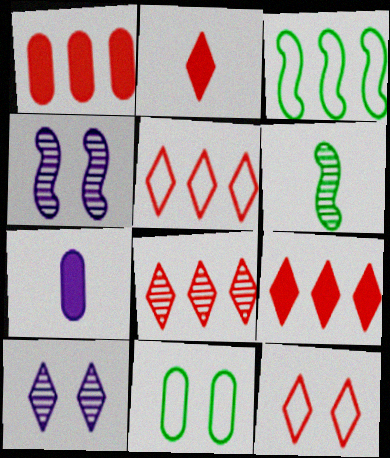[[2, 8, 12], 
[5, 8, 9]]